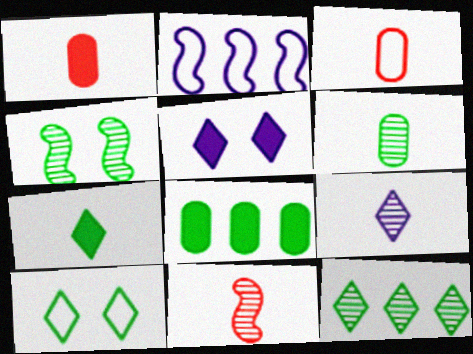[[2, 3, 10], 
[4, 6, 12], 
[6, 9, 11], 
[7, 10, 12]]